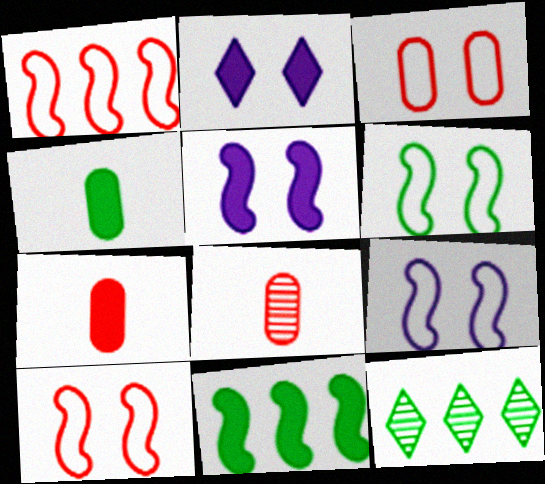[[2, 7, 11], 
[4, 6, 12], 
[6, 9, 10], 
[7, 9, 12]]